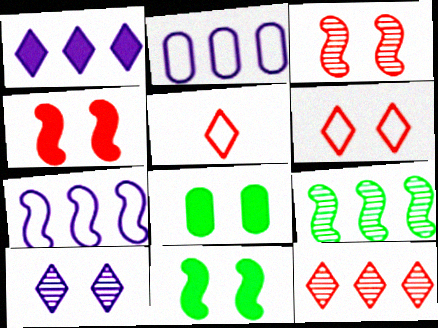[]